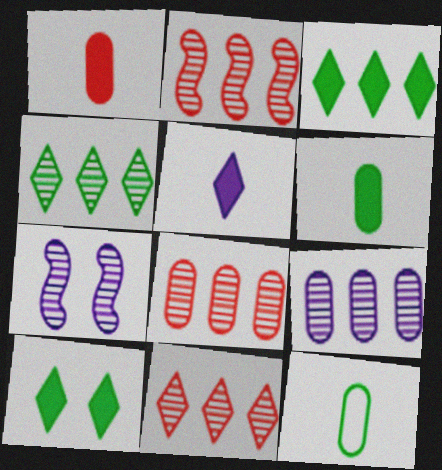[[2, 4, 9], 
[2, 8, 11]]